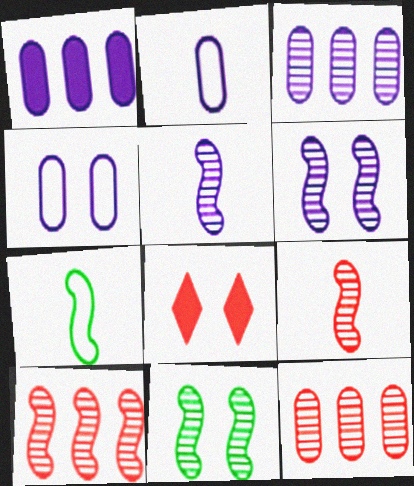[[3, 7, 8], 
[4, 8, 11], 
[5, 10, 11]]